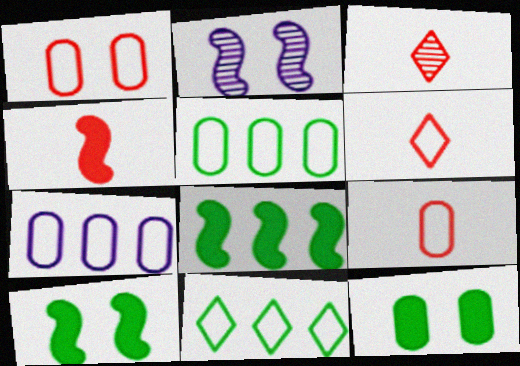[[3, 4, 9], 
[3, 7, 10]]